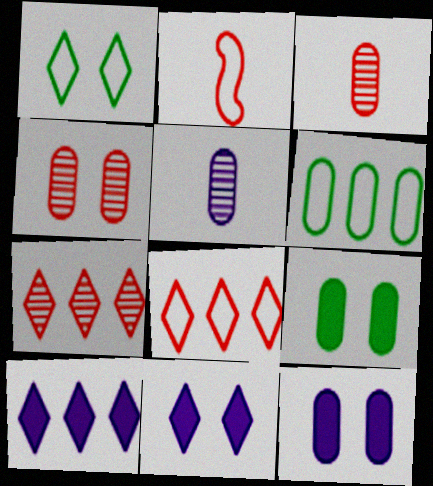[[3, 6, 12]]